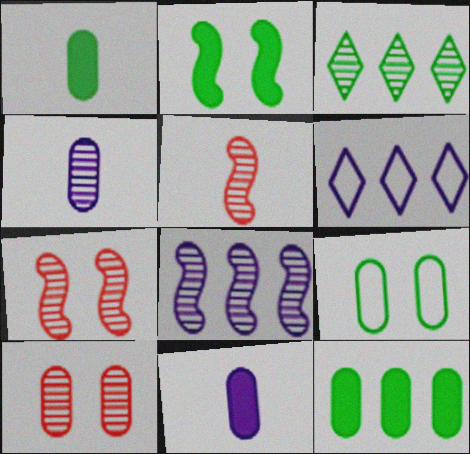[[1, 6, 7], 
[3, 4, 7]]